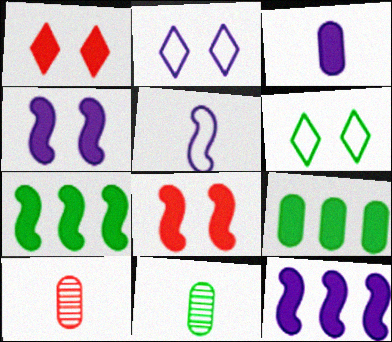[[1, 3, 7], 
[2, 7, 10], 
[6, 7, 11], 
[6, 10, 12]]